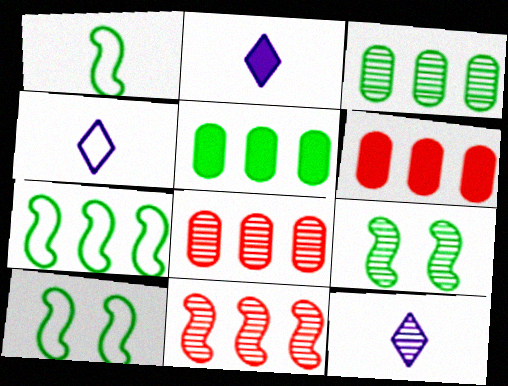[[1, 7, 10], 
[2, 4, 12], 
[2, 8, 10], 
[4, 6, 9], 
[6, 10, 12], 
[8, 9, 12]]